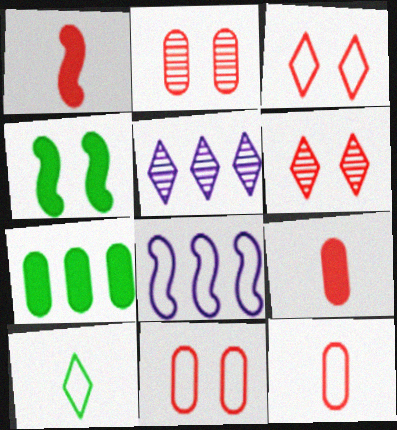[[4, 5, 12], 
[8, 10, 11]]